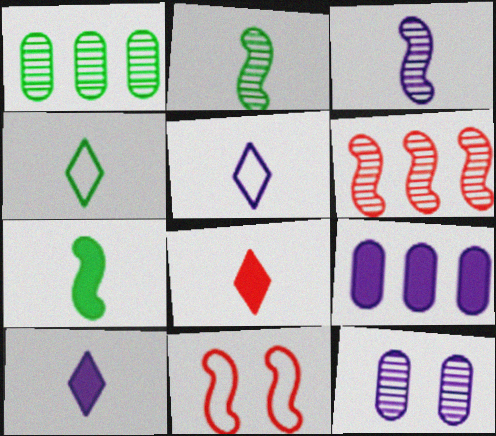[[1, 10, 11]]